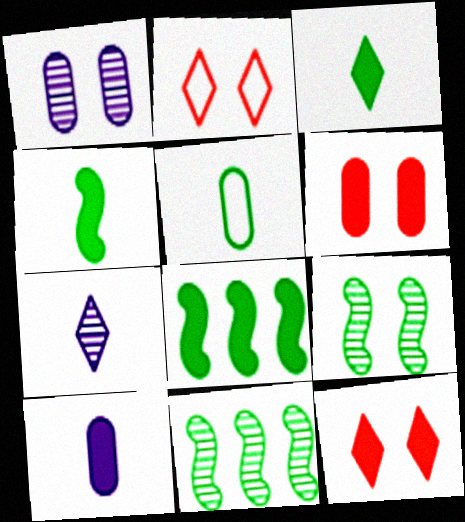[[2, 10, 11], 
[8, 10, 12]]